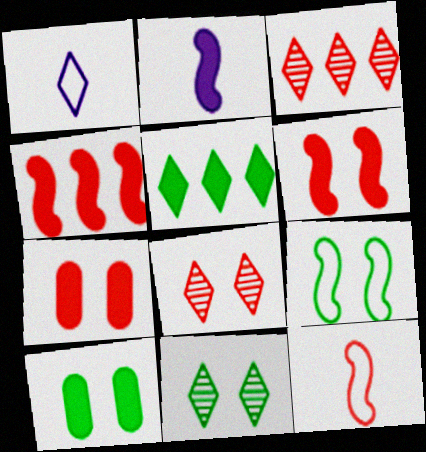[[1, 5, 8], 
[2, 5, 7], 
[3, 7, 12], 
[9, 10, 11]]